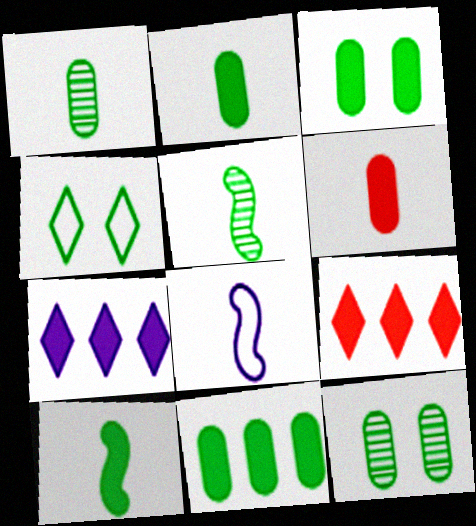[[2, 3, 11], 
[4, 5, 11], 
[8, 9, 12]]